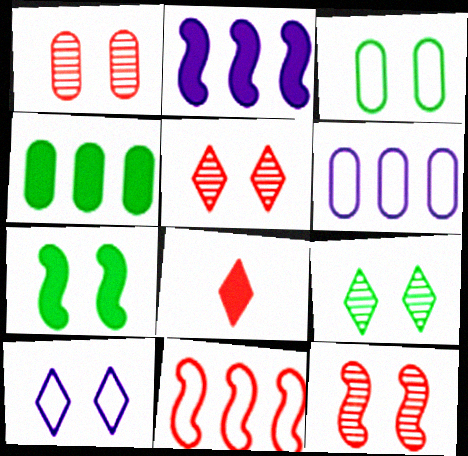[[1, 5, 12], 
[1, 7, 10], 
[1, 8, 11], 
[3, 7, 9]]